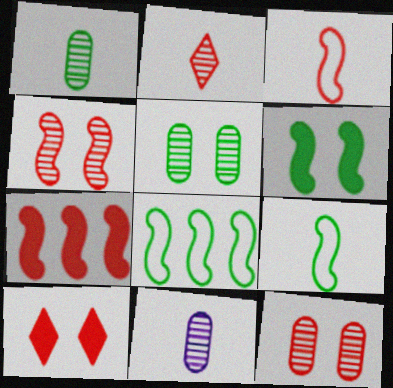[[3, 4, 7], 
[8, 10, 11]]